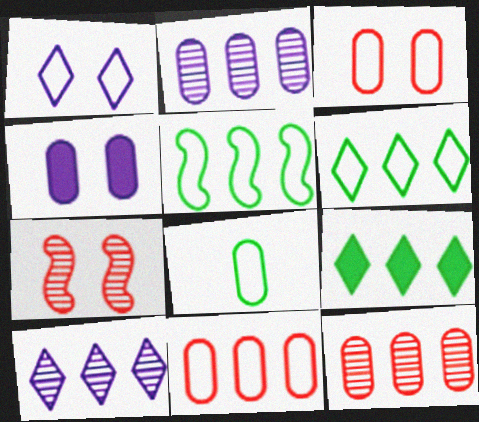[[4, 8, 12]]